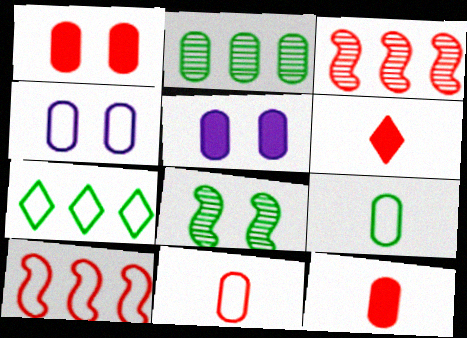[[2, 4, 12], 
[2, 5, 11]]